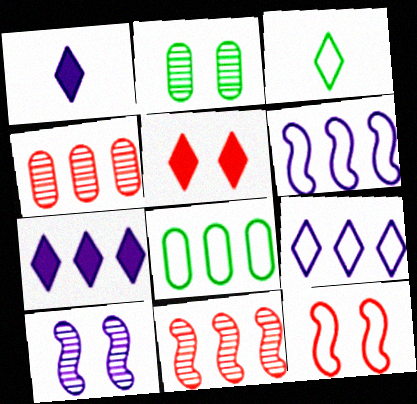[[7, 8, 11]]